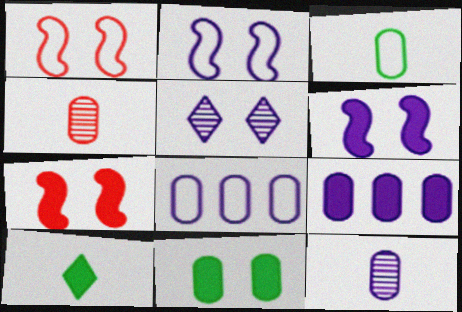[[1, 5, 11], 
[4, 8, 11], 
[7, 9, 10]]